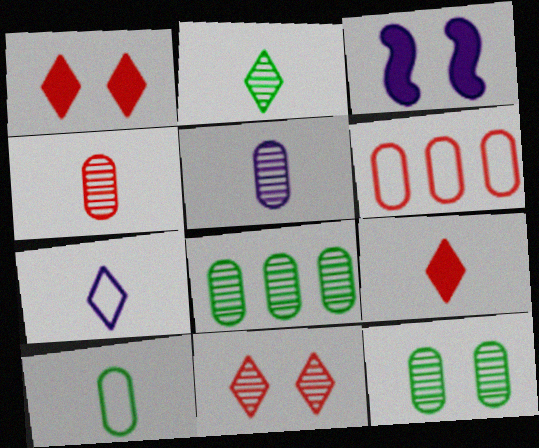[[2, 3, 6], 
[2, 7, 9]]